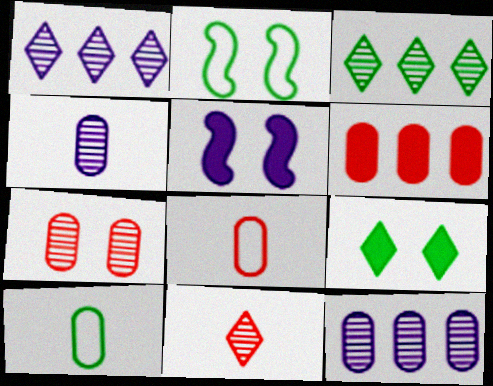[[3, 5, 8], 
[6, 7, 8]]